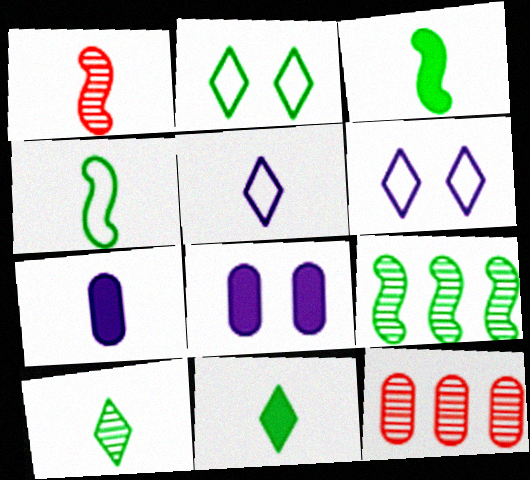[[3, 6, 12]]